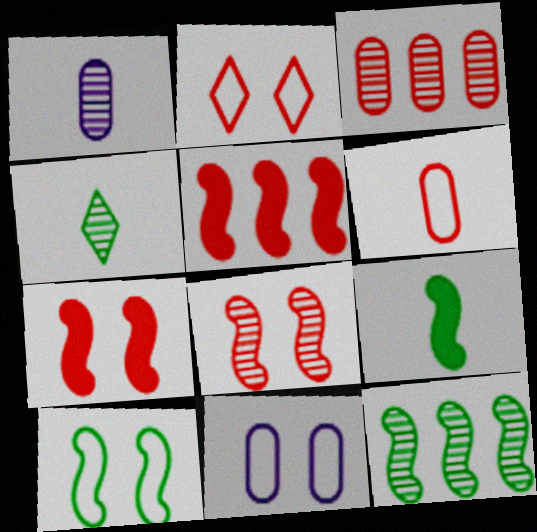[[2, 10, 11], 
[4, 5, 11], 
[9, 10, 12]]